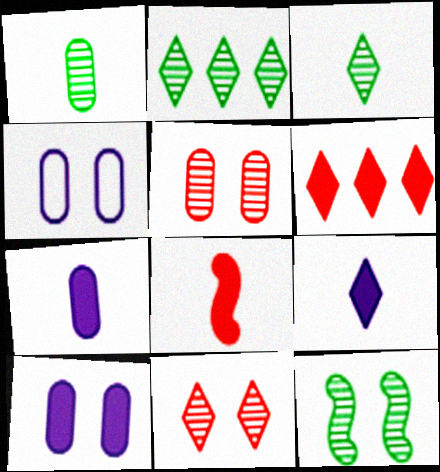[[1, 2, 12], 
[2, 4, 8]]